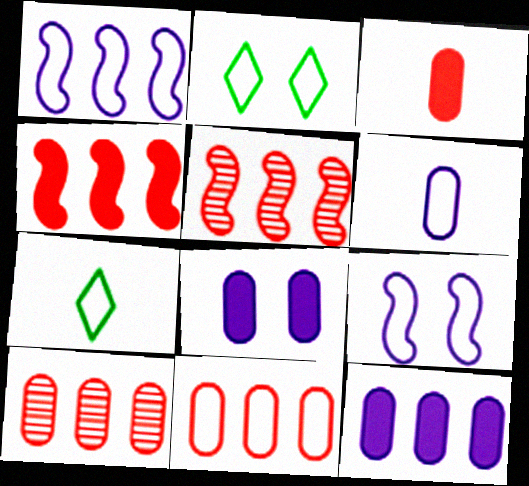[[5, 7, 8], 
[7, 9, 11]]